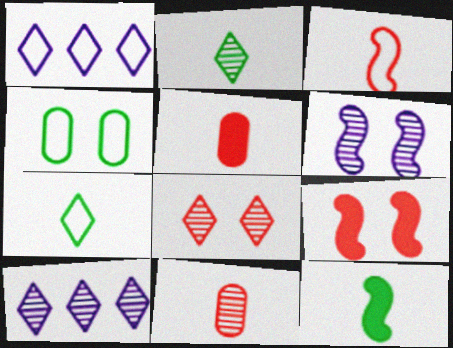[[1, 3, 4], 
[2, 8, 10]]